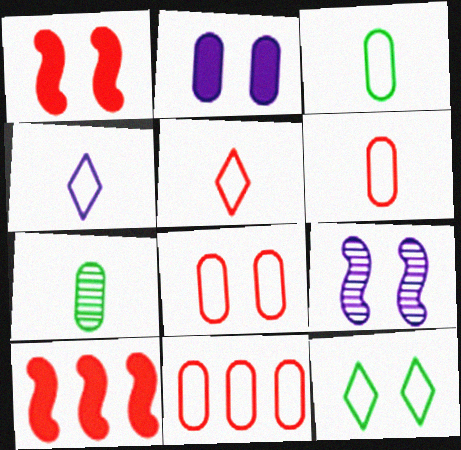[[2, 7, 11], 
[6, 8, 11]]